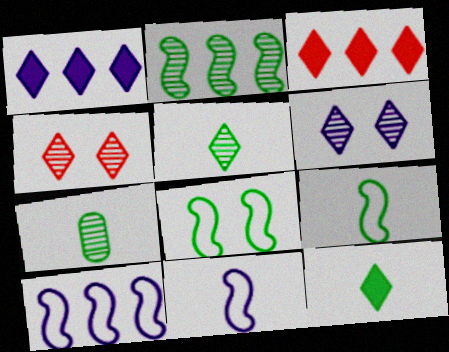[[7, 9, 12]]